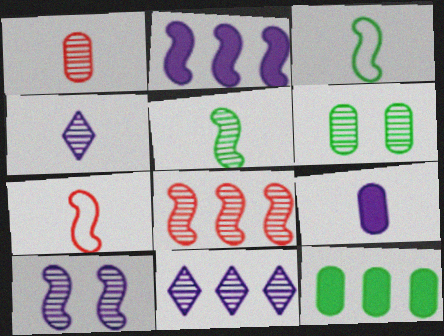[[1, 4, 5], 
[4, 6, 8], 
[5, 8, 10]]